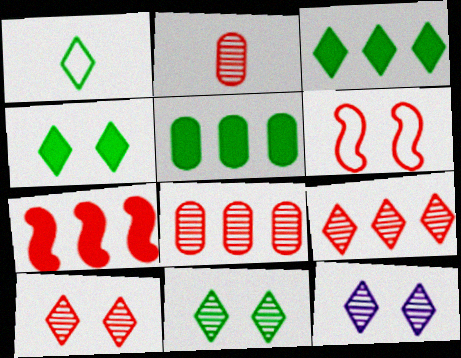[[1, 3, 11], 
[10, 11, 12]]